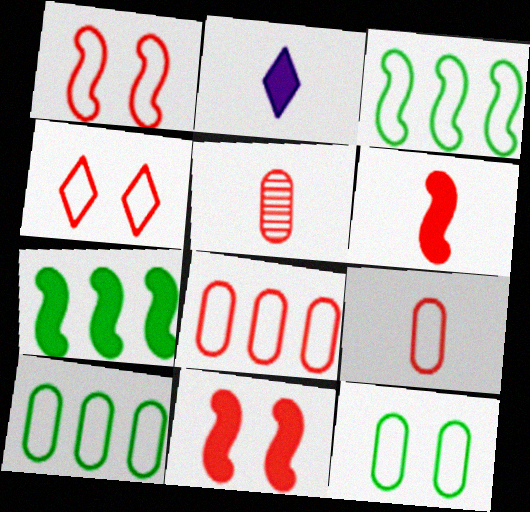[]